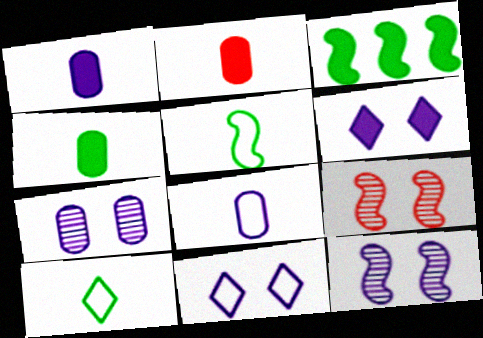[[1, 2, 4], 
[2, 3, 6]]